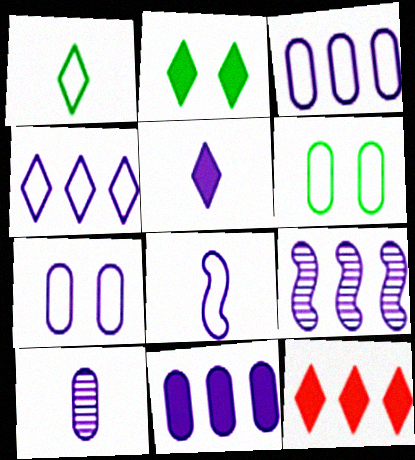[[2, 5, 12], 
[4, 7, 8], 
[4, 9, 11], 
[5, 7, 9], 
[5, 8, 10], 
[7, 10, 11]]